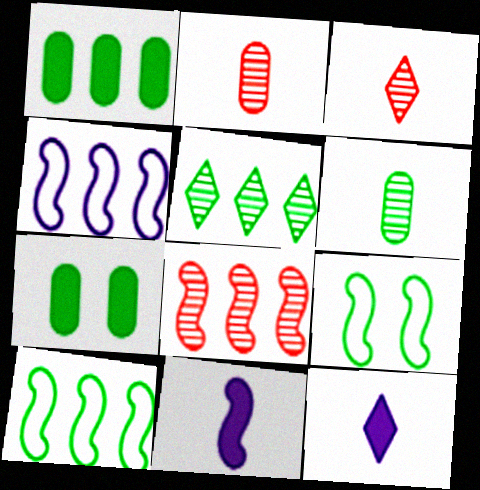[[1, 5, 10], 
[3, 4, 7], 
[8, 9, 11]]